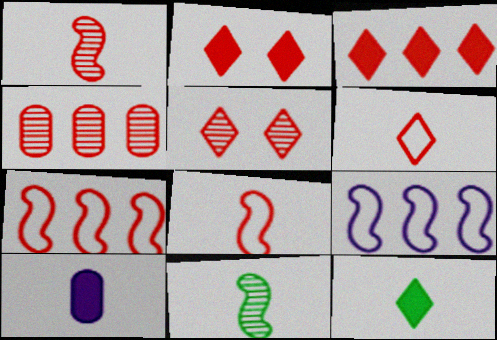[[1, 4, 5], 
[2, 4, 8], 
[3, 4, 7], 
[3, 5, 6], 
[6, 10, 11]]